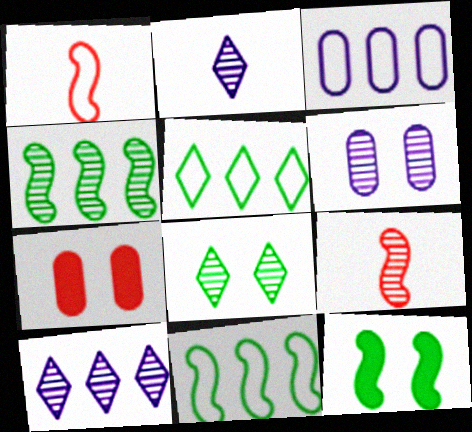[[2, 7, 11]]